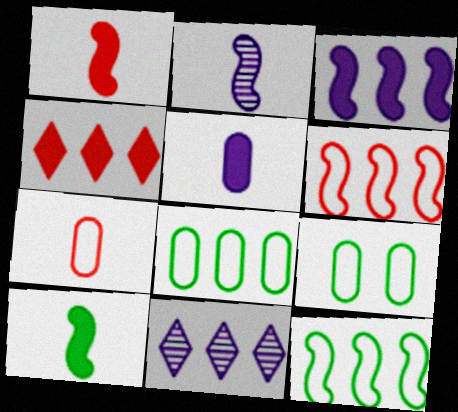[[1, 9, 11], 
[2, 4, 9]]